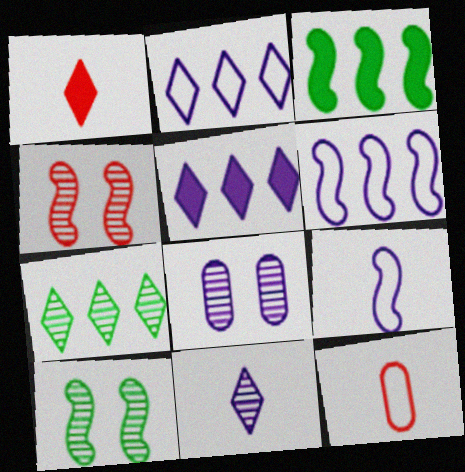[[3, 4, 9], 
[5, 8, 9], 
[5, 10, 12]]